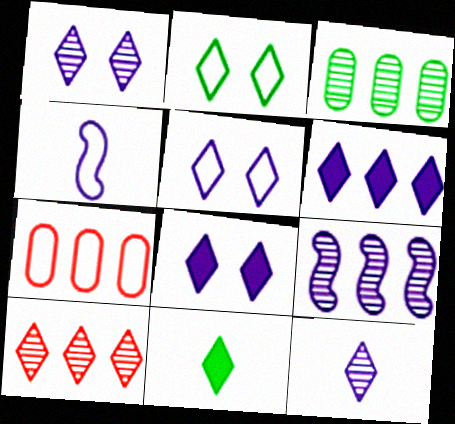[[1, 5, 8], 
[2, 4, 7], 
[3, 9, 10], 
[5, 6, 12], 
[5, 10, 11]]